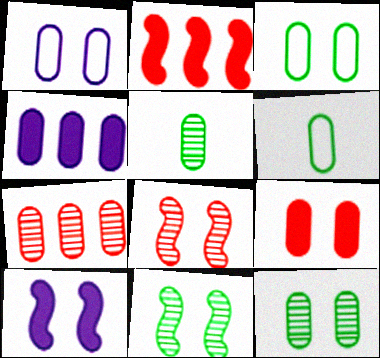[[1, 9, 12]]